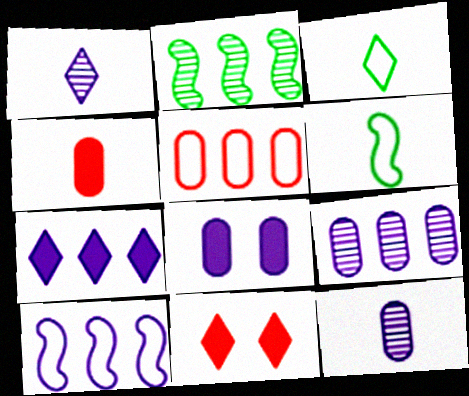[[1, 4, 6], 
[1, 8, 10], 
[2, 5, 7], 
[6, 9, 11], 
[7, 9, 10]]